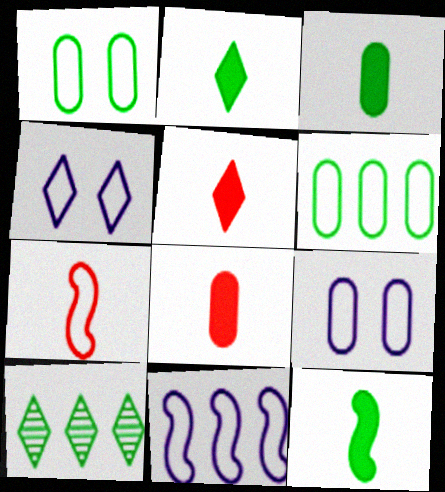[[1, 10, 12], 
[2, 3, 12], 
[4, 5, 10], 
[4, 6, 7]]